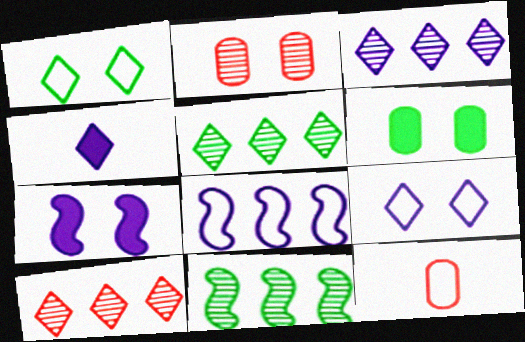[[1, 2, 7], 
[1, 4, 10], 
[1, 8, 12], 
[3, 4, 9], 
[3, 5, 10], 
[5, 7, 12]]